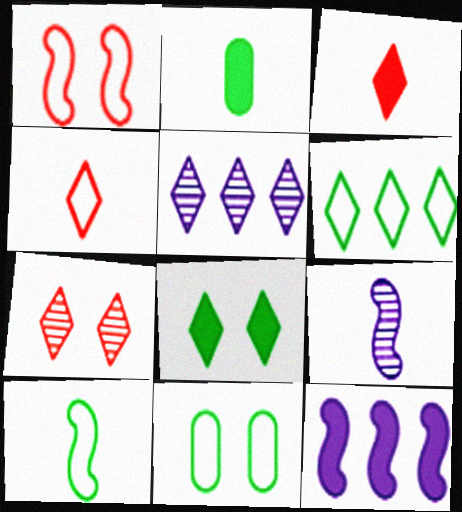[[1, 2, 5], 
[2, 4, 9], 
[4, 5, 8], 
[6, 10, 11]]